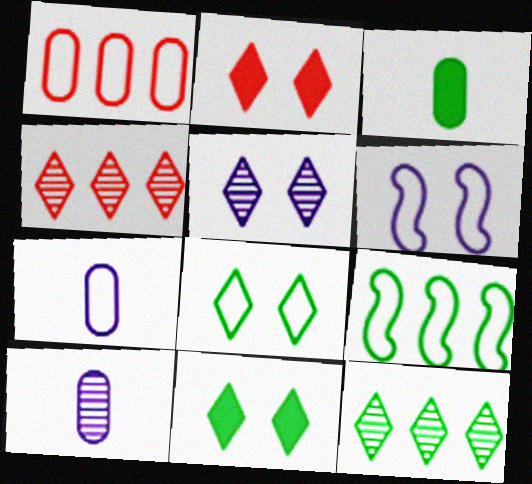[[2, 5, 8], 
[2, 9, 10], 
[3, 4, 6]]